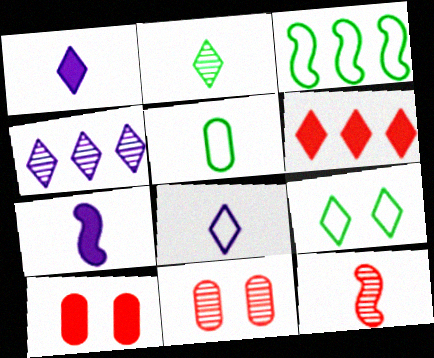[[1, 3, 11], 
[1, 5, 12], 
[3, 5, 9]]